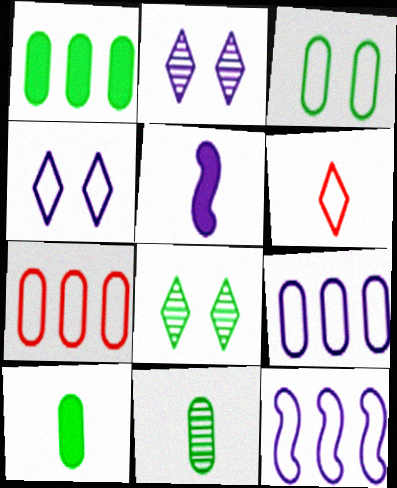[[1, 3, 11], 
[2, 5, 9], 
[3, 6, 12], 
[5, 6, 11], 
[5, 7, 8]]